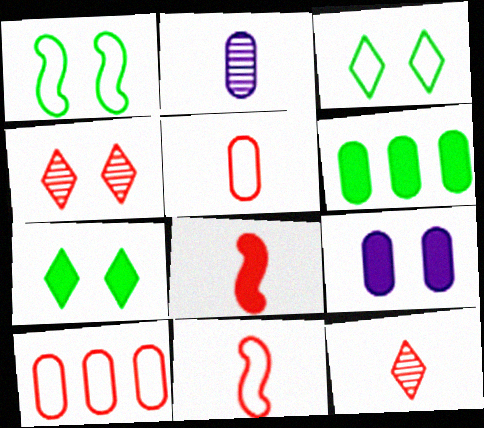[[1, 4, 9], 
[4, 8, 10], 
[5, 8, 12]]